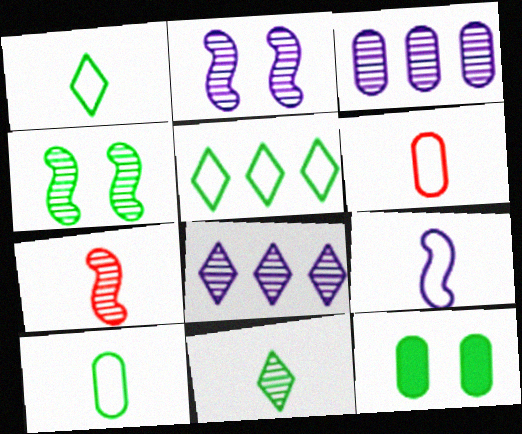[[1, 6, 9], 
[3, 6, 12]]